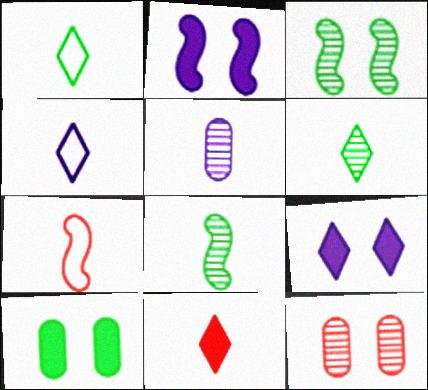[[4, 6, 11]]